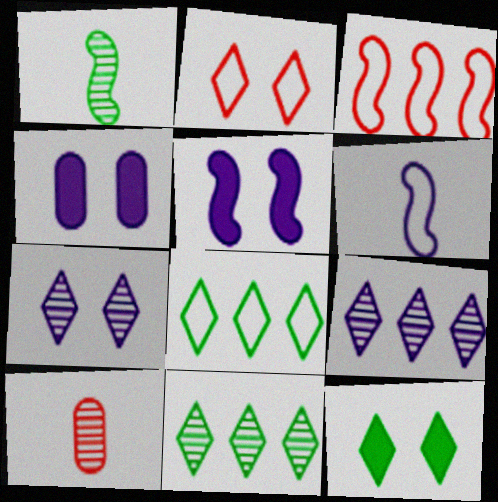[[1, 3, 5], 
[2, 7, 12], 
[4, 6, 9], 
[5, 8, 10]]